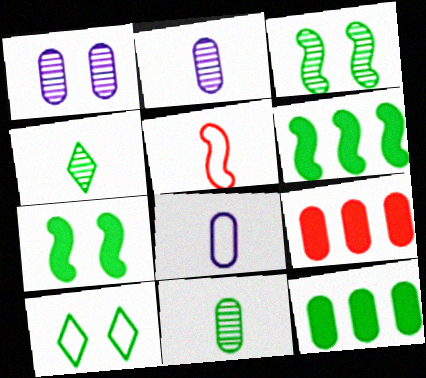[[6, 10, 11]]